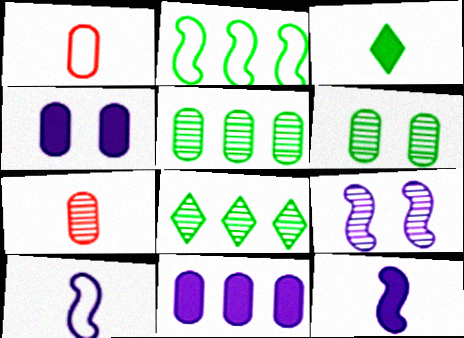[[1, 4, 5], 
[1, 6, 11], 
[2, 3, 6], 
[3, 7, 10], 
[7, 8, 9]]